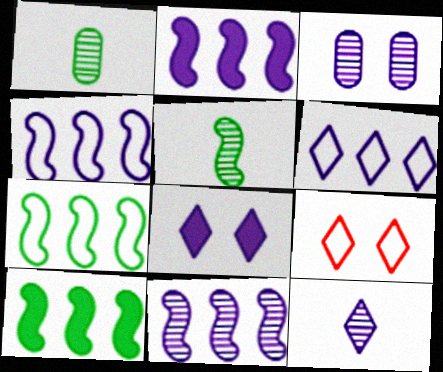[[1, 2, 9], 
[2, 4, 11], 
[3, 11, 12], 
[6, 8, 12]]